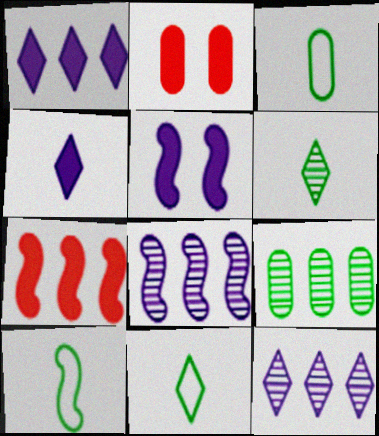[[2, 8, 11], 
[2, 10, 12], 
[3, 10, 11]]